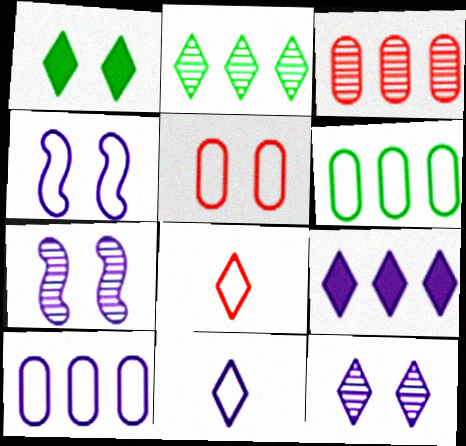[[1, 5, 7], 
[4, 6, 8], 
[4, 10, 11], 
[9, 11, 12]]